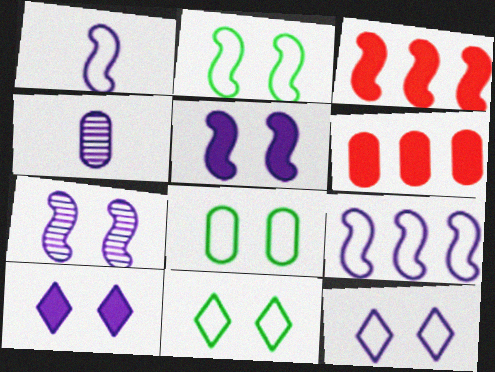[[2, 8, 11], 
[3, 4, 11], 
[4, 6, 8], 
[4, 9, 10]]